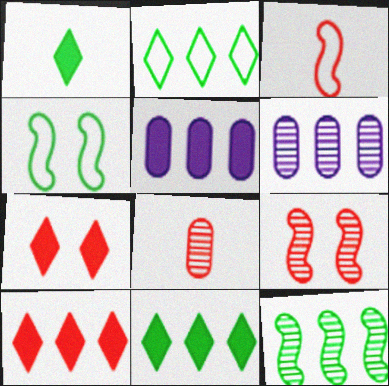[]